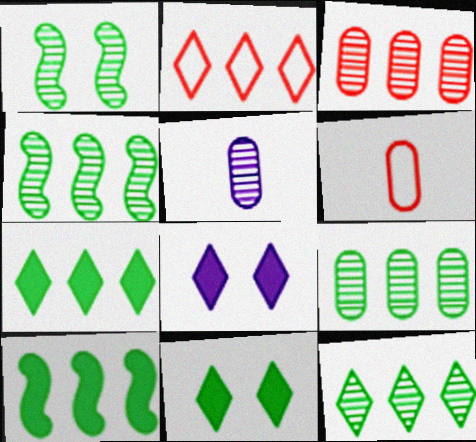[[4, 6, 8], 
[4, 9, 12]]